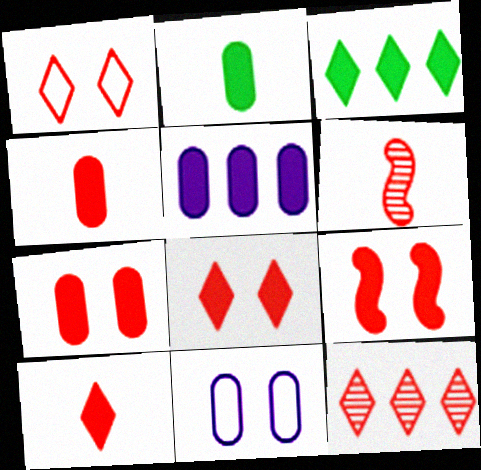[[1, 10, 12], 
[2, 5, 7], 
[3, 6, 11], 
[7, 8, 9]]